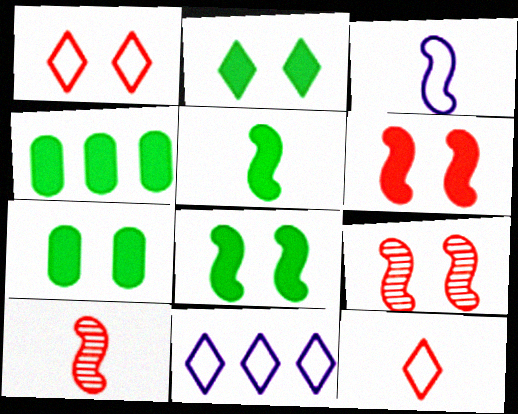[[2, 4, 5], 
[2, 7, 8], 
[3, 5, 10], 
[7, 10, 11]]